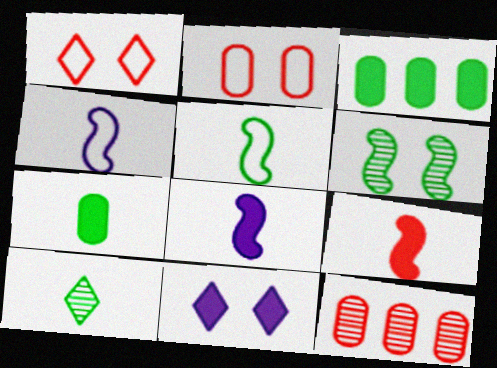[[1, 9, 12], 
[2, 6, 11], 
[3, 9, 11], 
[5, 7, 10], 
[5, 11, 12]]